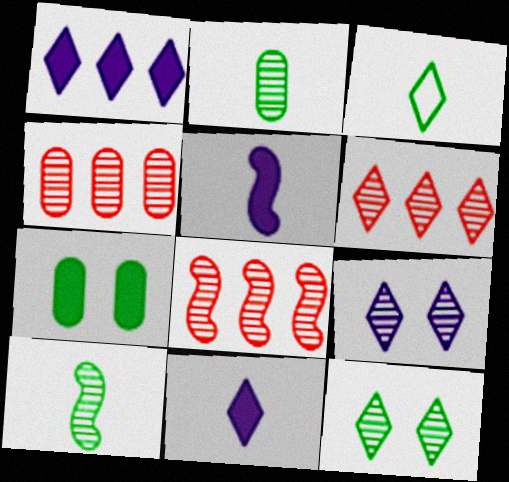[[2, 8, 9], 
[4, 6, 8], 
[4, 9, 10]]